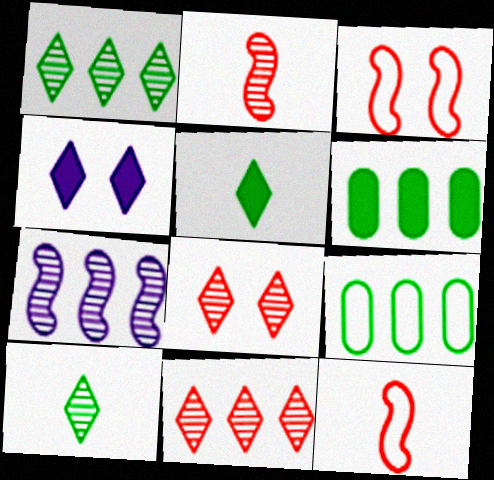[[2, 4, 9]]